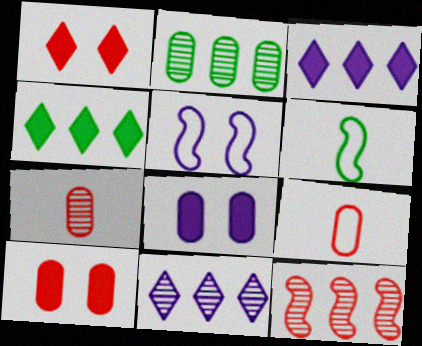[[1, 9, 12], 
[2, 8, 9], 
[2, 11, 12], 
[4, 5, 7], 
[6, 10, 11]]